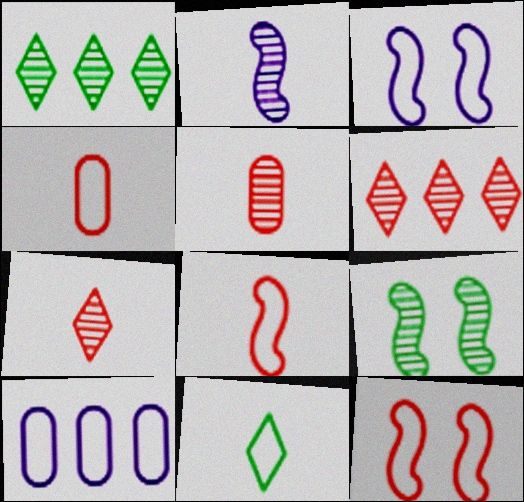[[10, 11, 12]]